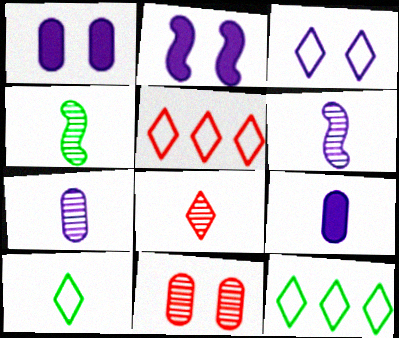[[1, 4, 5], 
[3, 5, 10], 
[4, 7, 8]]